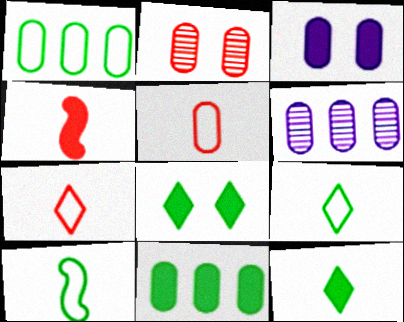[]